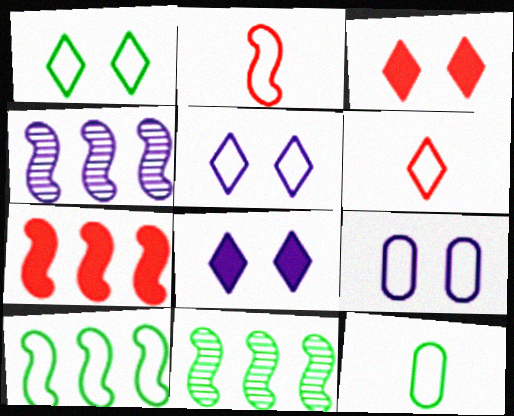[[1, 10, 12], 
[3, 4, 12], 
[4, 7, 10], 
[6, 9, 10]]